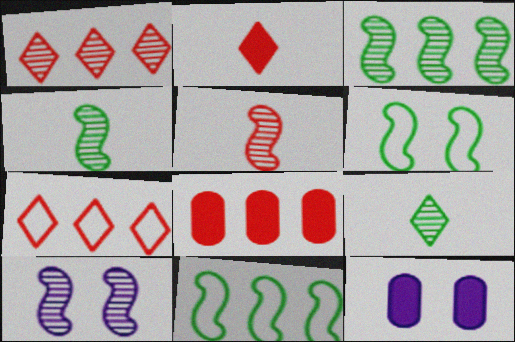[[3, 5, 10], 
[4, 7, 12]]